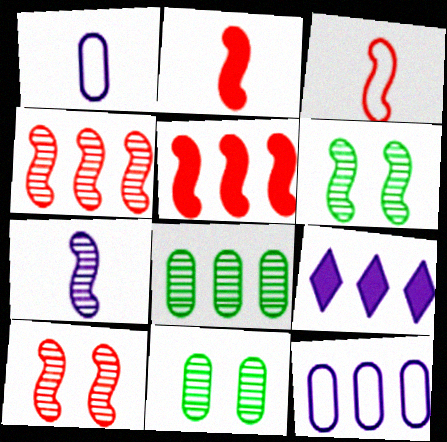[[3, 5, 10], 
[3, 9, 11], 
[4, 6, 7]]